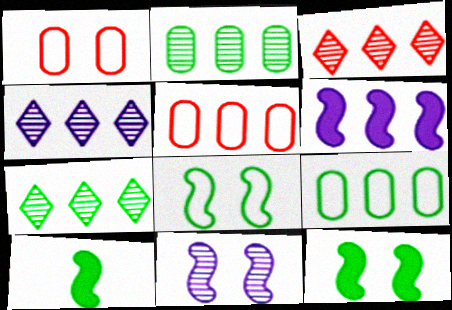[[1, 4, 10], 
[3, 4, 7], 
[3, 6, 9], 
[5, 6, 7]]